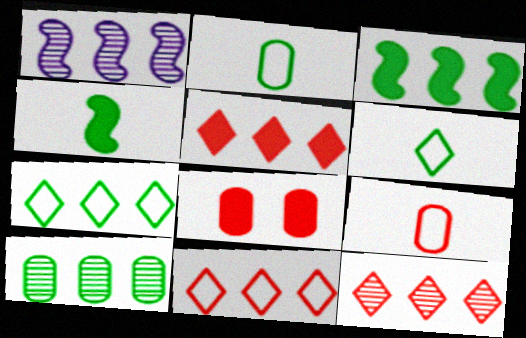[[1, 6, 8], 
[1, 10, 12], 
[3, 7, 10], 
[5, 11, 12]]